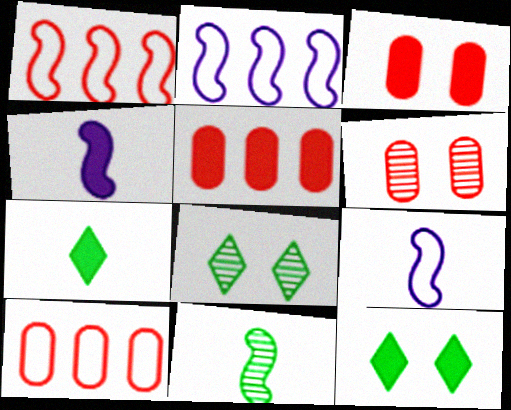[[2, 6, 7], 
[4, 5, 12], 
[4, 8, 10], 
[5, 8, 9]]